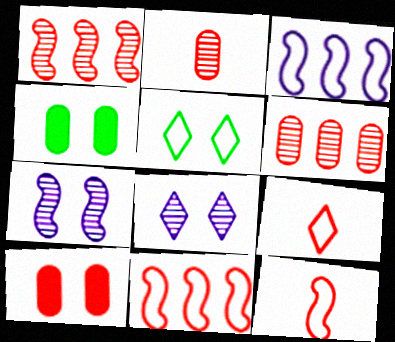[[1, 9, 10], 
[5, 7, 10]]